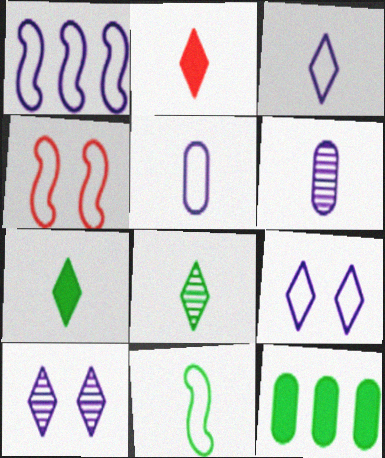[[1, 4, 11], 
[1, 5, 9], 
[2, 3, 8], 
[2, 6, 11]]